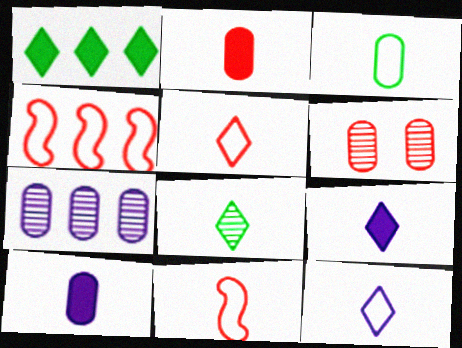[[1, 4, 7], 
[3, 11, 12], 
[5, 8, 9], 
[8, 10, 11]]